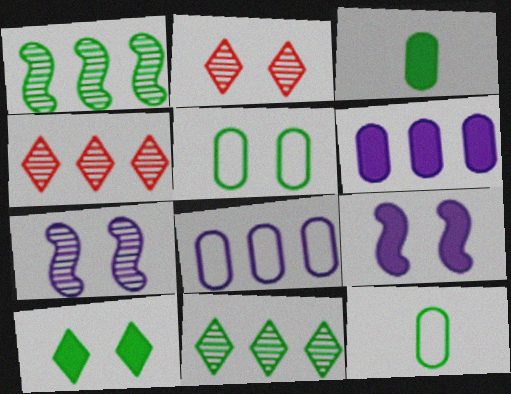[[1, 10, 12], 
[2, 5, 9], 
[4, 9, 12]]